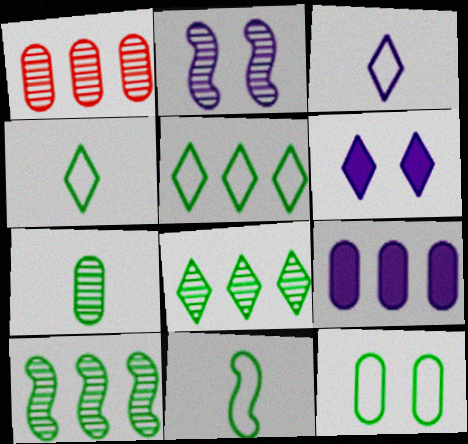[[1, 6, 11], 
[2, 3, 9], 
[5, 11, 12]]